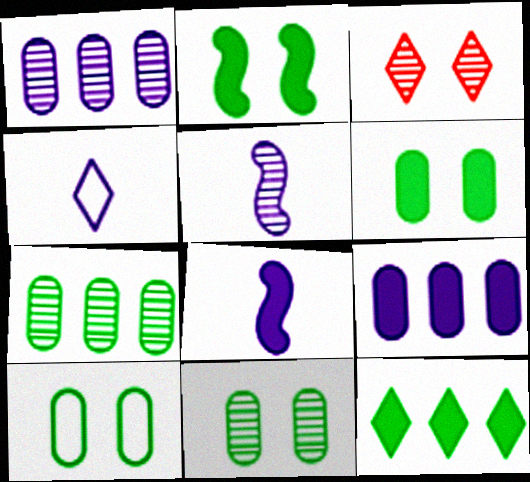[[3, 4, 12], 
[3, 5, 7], 
[6, 10, 11]]